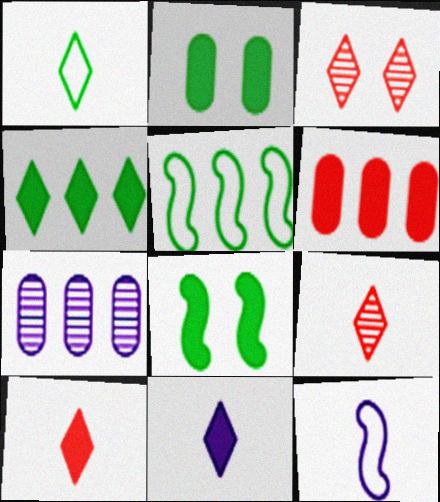[[1, 9, 11], 
[6, 8, 11]]